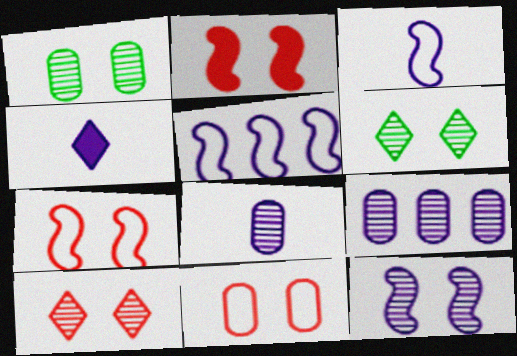[[1, 10, 12], 
[2, 10, 11], 
[3, 4, 8]]